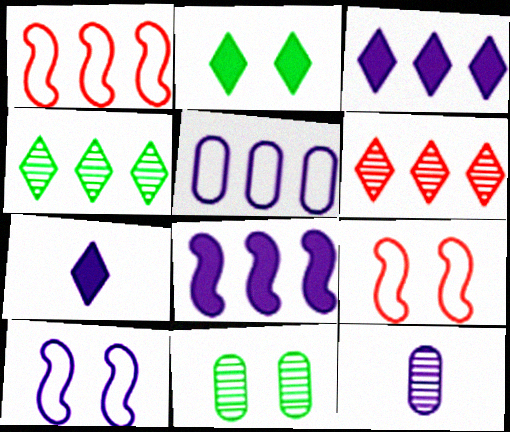[[1, 2, 12], 
[1, 7, 11], 
[3, 10, 12]]